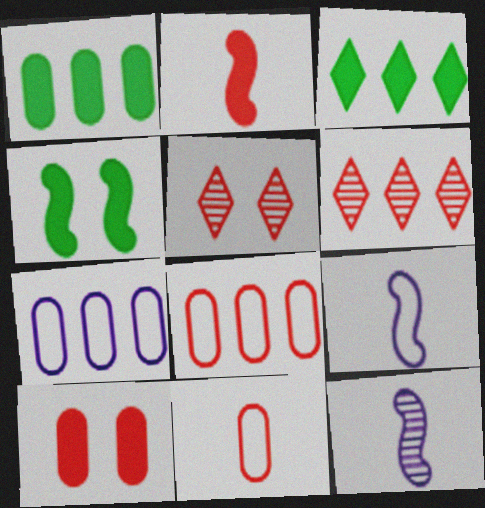[[1, 5, 9], 
[2, 5, 8]]